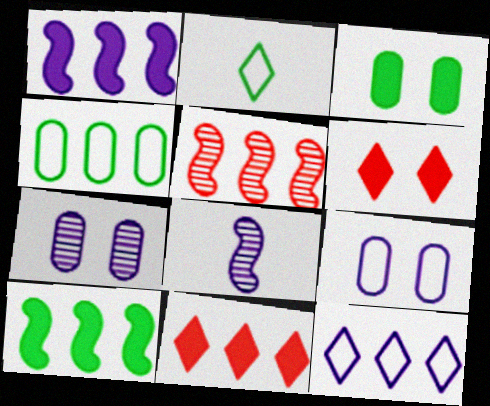[[4, 6, 8]]